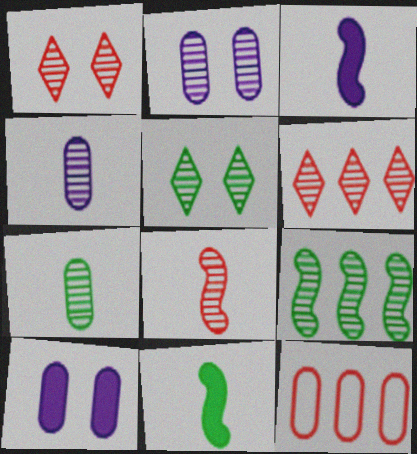[[1, 4, 9], 
[3, 5, 12], 
[5, 7, 9], 
[7, 10, 12]]